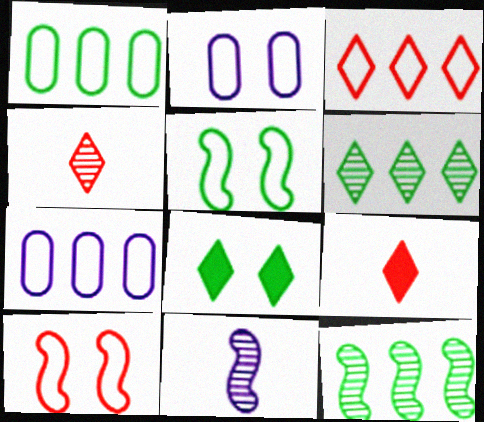[[2, 9, 12]]